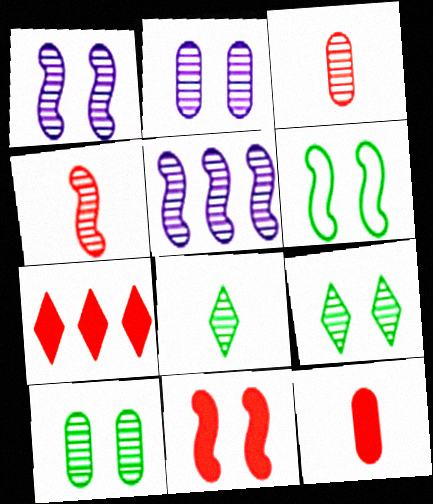[[1, 6, 11], 
[3, 5, 9], 
[7, 11, 12]]